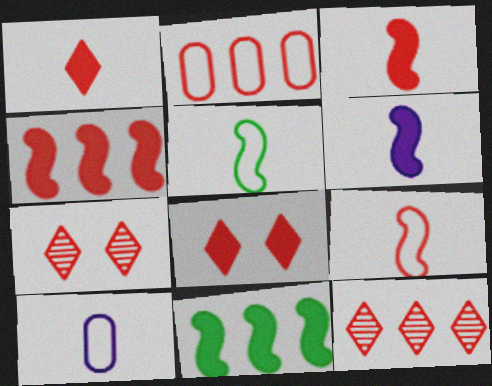[[2, 3, 7], 
[2, 4, 12], 
[7, 10, 11]]